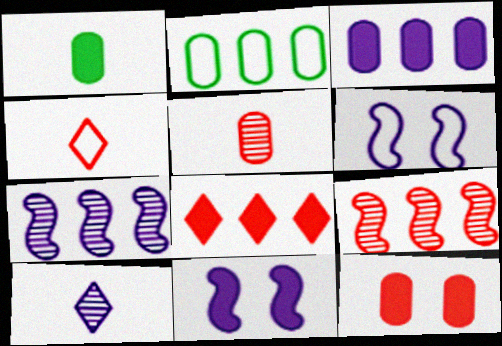[[1, 3, 12], 
[1, 8, 11], 
[2, 4, 6], 
[2, 7, 8], 
[3, 6, 10], 
[4, 9, 12]]